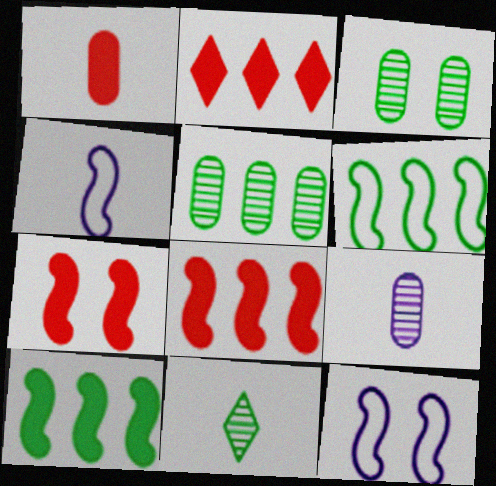[[1, 2, 7], 
[1, 4, 11], 
[2, 3, 4]]